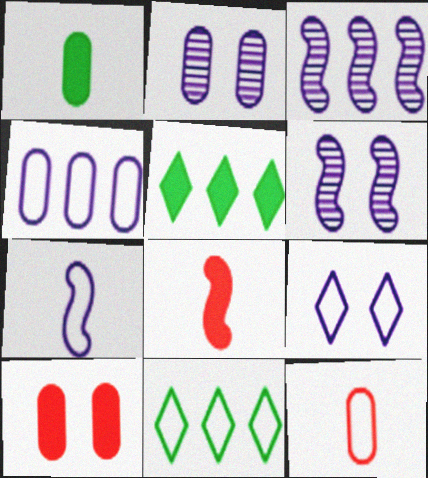[[2, 8, 11], 
[4, 7, 9], 
[5, 6, 12]]